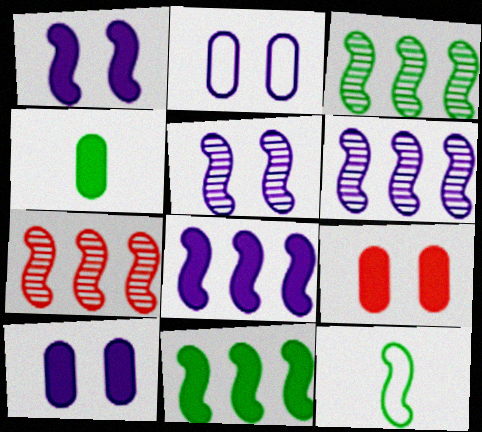[[1, 7, 12], 
[3, 6, 7]]